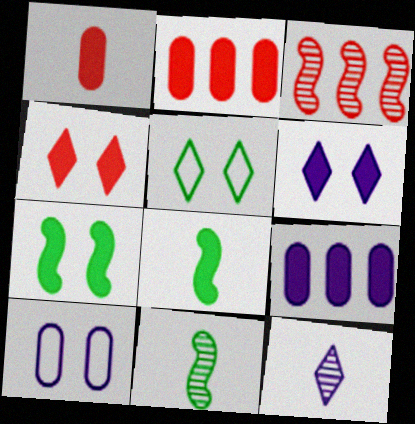[[2, 6, 8], 
[4, 8, 9]]